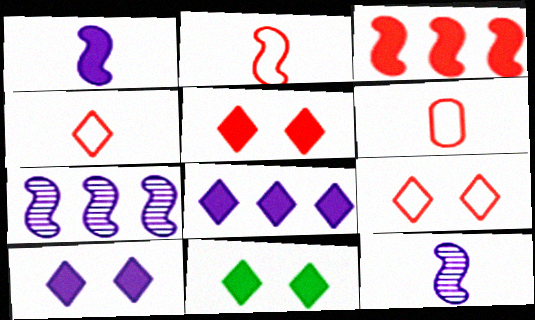[[2, 4, 6], 
[5, 10, 11], 
[6, 7, 11]]